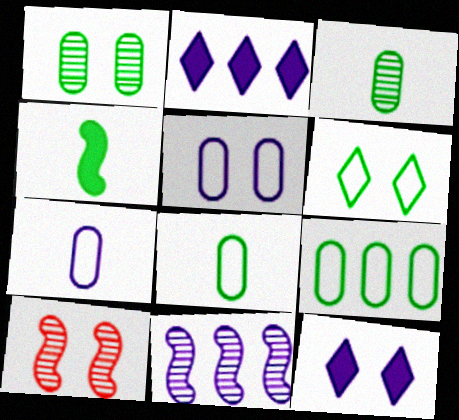[[2, 8, 10], 
[7, 11, 12]]